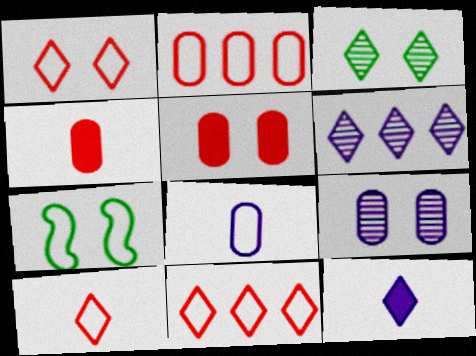[[1, 10, 11], 
[3, 11, 12], 
[4, 6, 7], 
[7, 8, 11]]